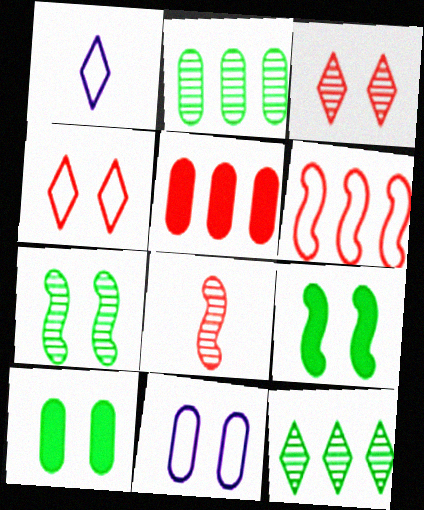[[1, 5, 7], 
[3, 9, 11], 
[4, 5, 8]]